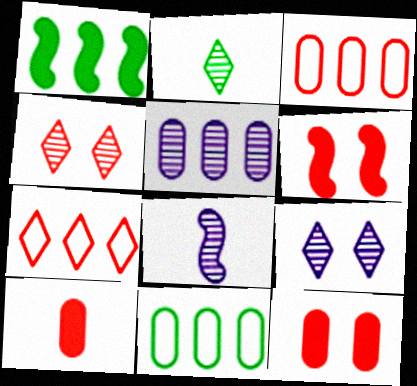[[1, 5, 7], 
[5, 8, 9]]